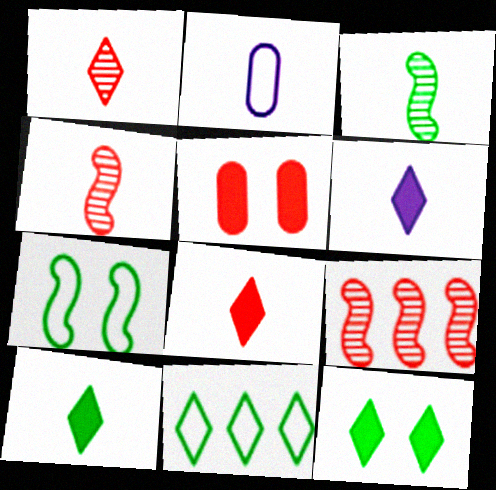[[2, 3, 8], 
[2, 4, 10], 
[2, 9, 12], 
[6, 8, 10]]